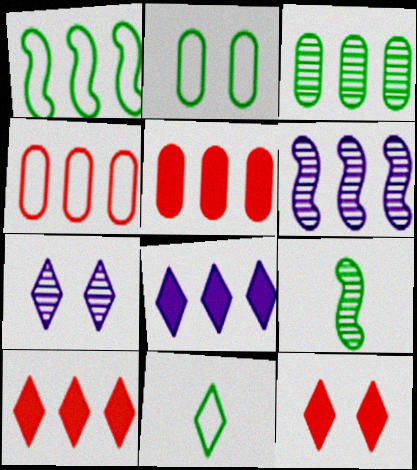[[1, 2, 11], 
[7, 10, 11]]